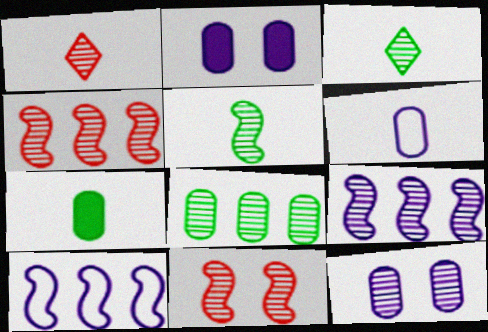[[3, 4, 12], 
[5, 9, 11]]